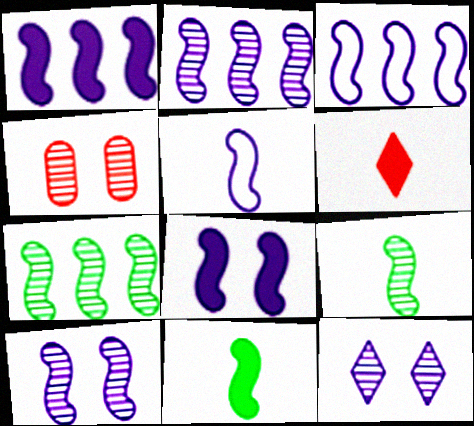[[1, 2, 3], 
[1, 5, 10], 
[2, 5, 8]]